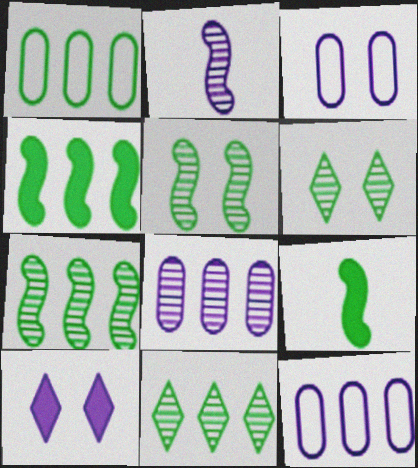[[1, 4, 11], 
[1, 6, 9], 
[2, 10, 12]]